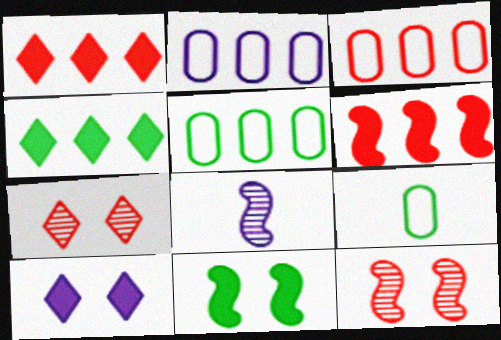[[2, 3, 5], 
[2, 8, 10]]